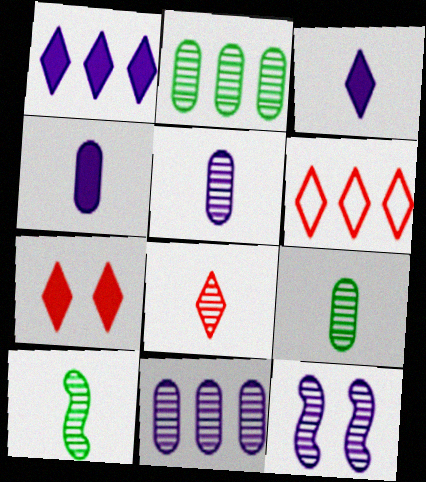[[2, 8, 12], 
[5, 8, 10], 
[6, 7, 8]]